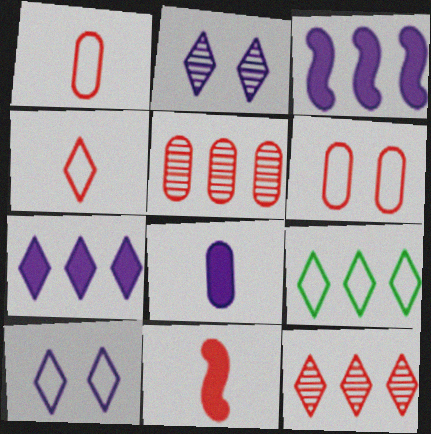[[3, 5, 9], 
[4, 9, 10], 
[6, 11, 12], 
[7, 9, 12]]